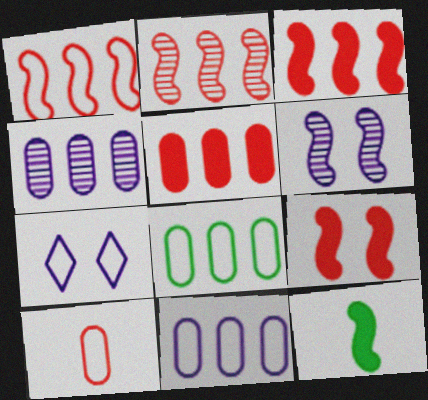[[1, 2, 3], 
[1, 6, 12], 
[4, 5, 8]]